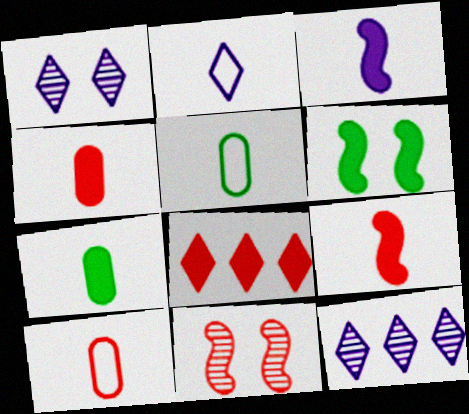[[6, 10, 12], 
[8, 10, 11]]